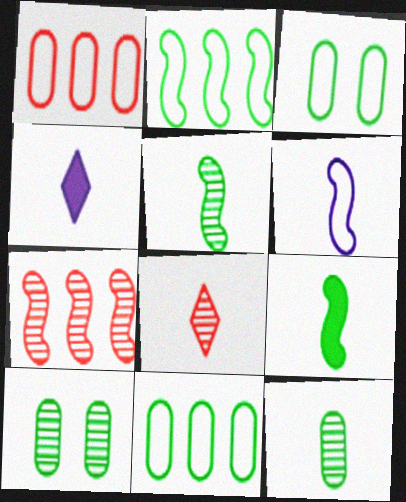[[3, 4, 7]]